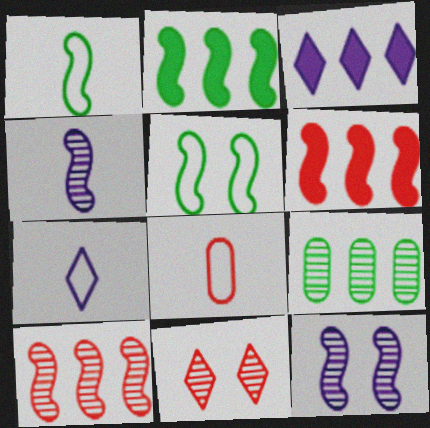[[1, 6, 12], 
[1, 7, 8], 
[4, 5, 6], 
[4, 9, 11], 
[6, 8, 11]]